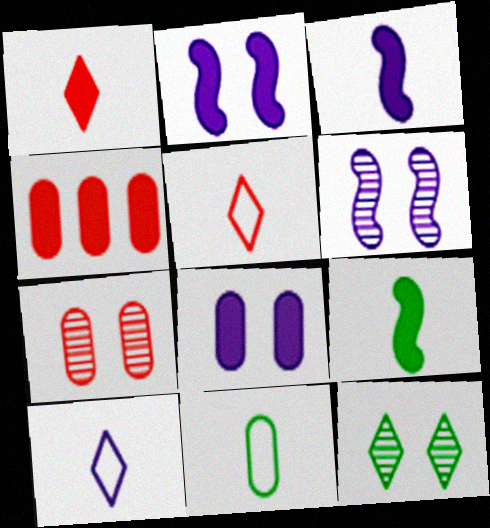[[6, 7, 12]]